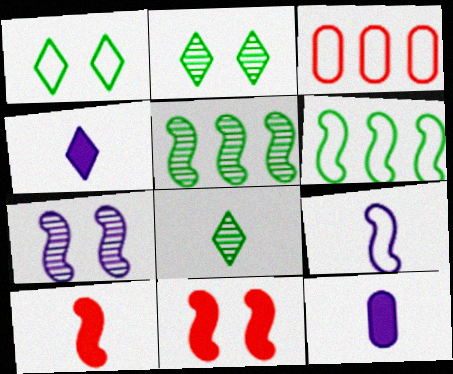[[1, 3, 9], 
[5, 9, 11], 
[6, 7, 10]]